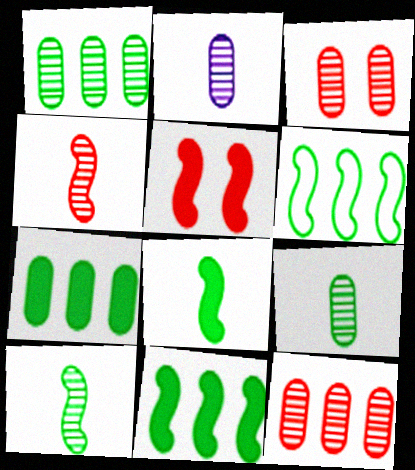[[1, 2, 3]]